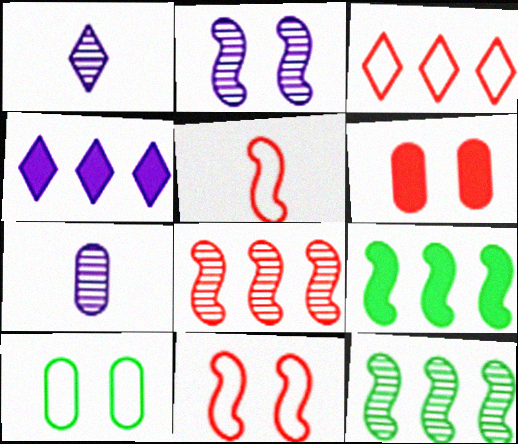[[2, 5, 9]]